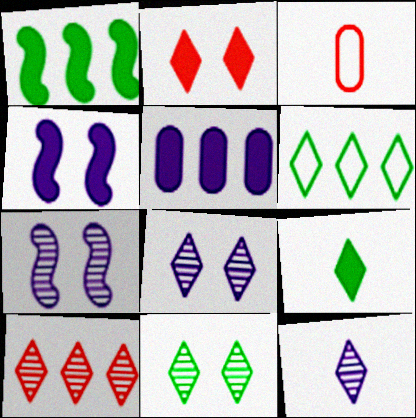[[1, 3, 8], 
[2, 6, 12], 
[6, 9, 11], 
[10, 11, 12]]